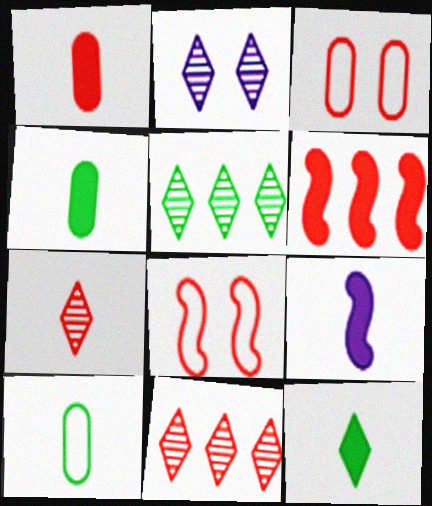[[1, 8, 11], 
[1, 9, 12], 
[2, 5, 7], 
[2, 6, 10], 
[3, 5, 9], 
[3, 6, 7], 
[7, 9, 10]]